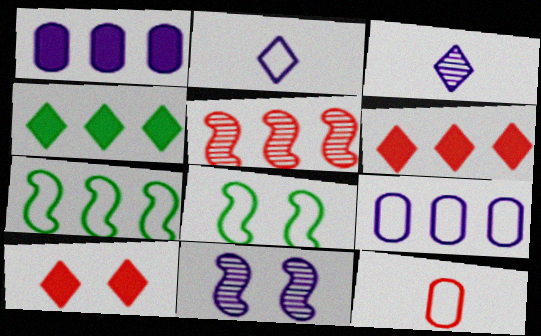[[1, 2, 11], 
[4, 5, 9], 
[4, 11, 12], 
[5, 10, 12]]